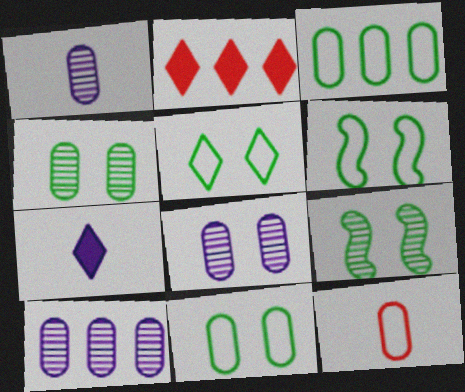[[1, 2, 6], 
[1, 8, 10], 
[5, 6, 11]]